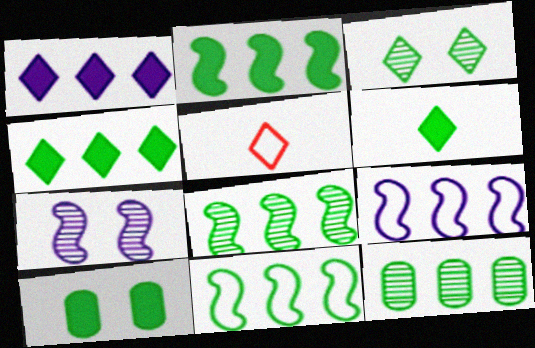[[1, 3, 5], 
[2, 6, 10], 
[2, 8, 11], 
[4, 11, 12]]